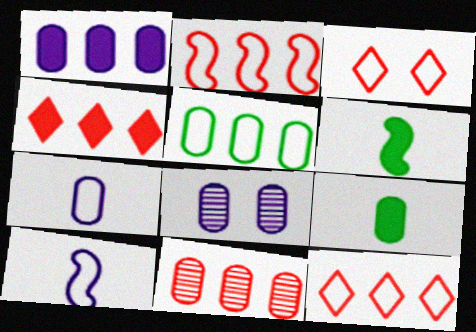[[1, 5, 11], 
[1, 7, 8], 
[2, 4, 11], 
[3, 5, 10], 
[6, 8, 12]]